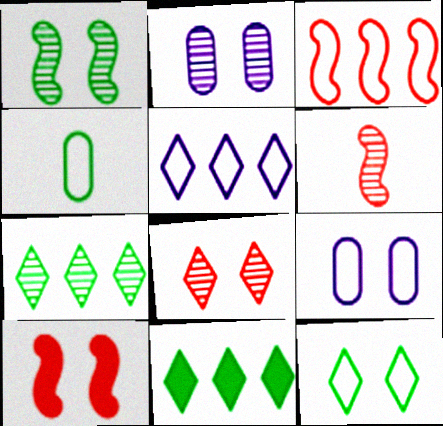[[1, 2, 8], 
[1, 4, 11], 
[2, 6, 7], 
[2, 10, 12], 
[3, 6, 10], 
[6, 9, 11]]